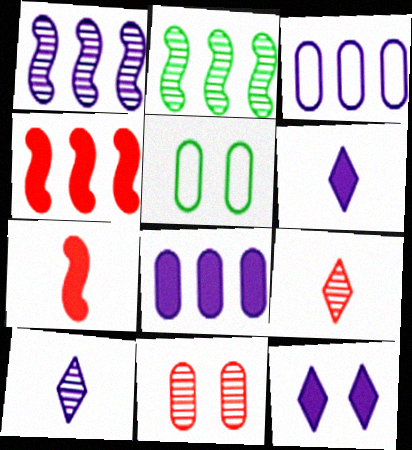[[2, 10, 11], 
[4, 5, 10]]